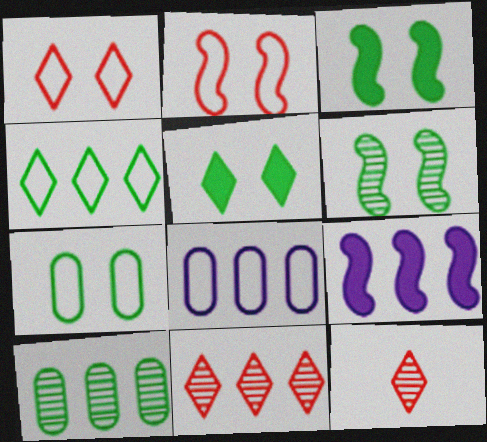[[3, 8, 12], 
[5, 6, 7], 
[7, 9, 12]]